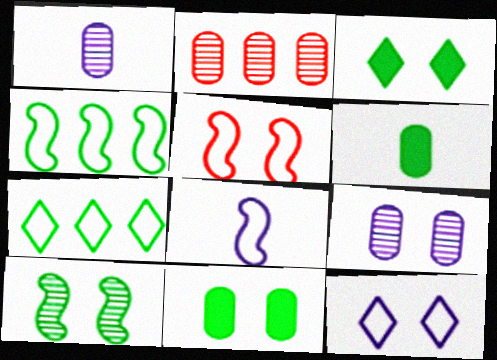[[2, 3, 8], 
[3, 5, 9], 
[4, 5, 8], 
[6, 7, 10]]